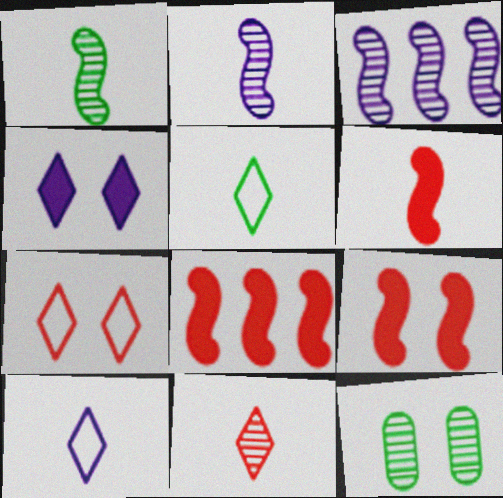[[3, 11, 12], 
[6, 8, 9], 
[8, 10, 12]]